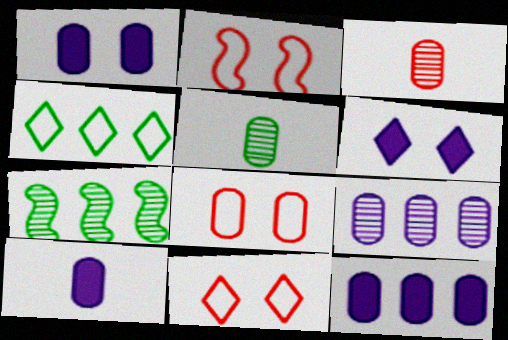[[1, 10, 12], 
[2, 8, 11], 
[5, 8, 12], 
[7, 10, 11]]